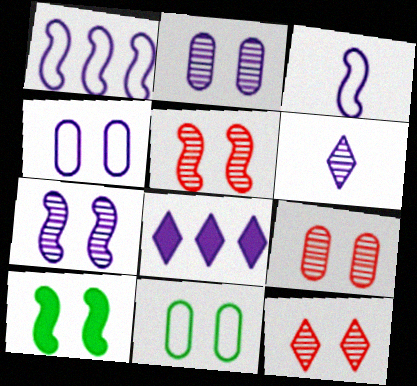[[2, 3, 8], 
[4, 10, 12], 
[5, 9, 12]]